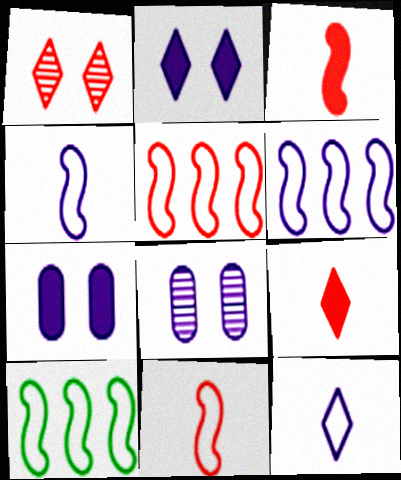[[5, 6, 10], 
[8, 9, 10]]